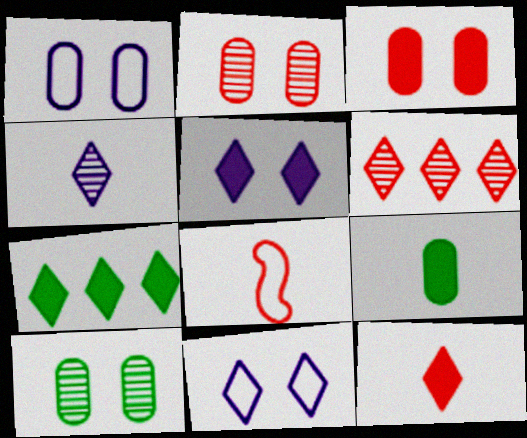[[1, 3, 10], 
[3, 6, 8], 
[4, 8, 9], 
[5, 7, 12]]